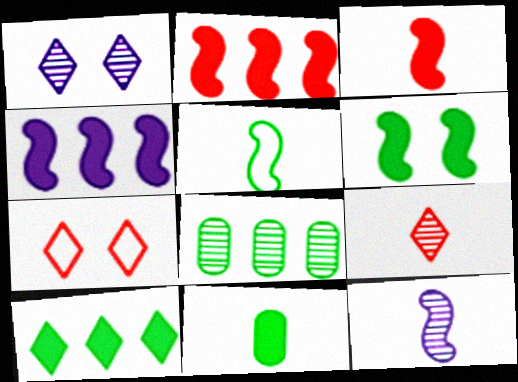[[3, 4, 6], 
[3, 5, 12], 
[6, 10, 11]]